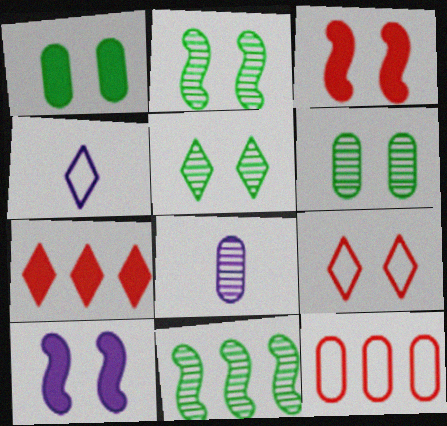[[1, 8, 12], 
[2, 5, 6], 
[4, 5, 7], 
[6, 9, 10]]